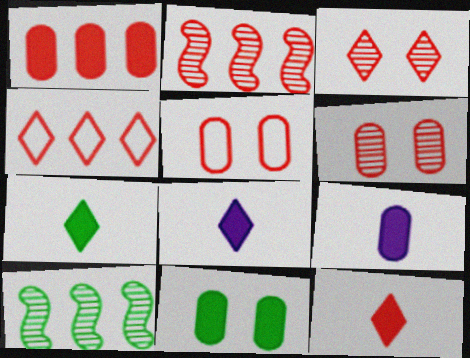[[1, 2, 4], 
[1, 9, 11], 
[2, 5, 12], 
[3, 4, 12], 
[5, 8, 10], 
[7, 8, 12]]